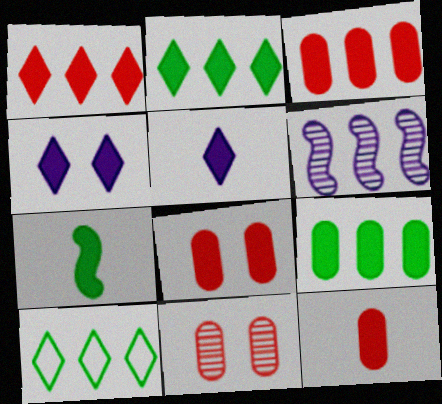[[3, 4, 7], 
[3, 6, 10], 
[3, 8, 12], 
[5, 7, 12]]